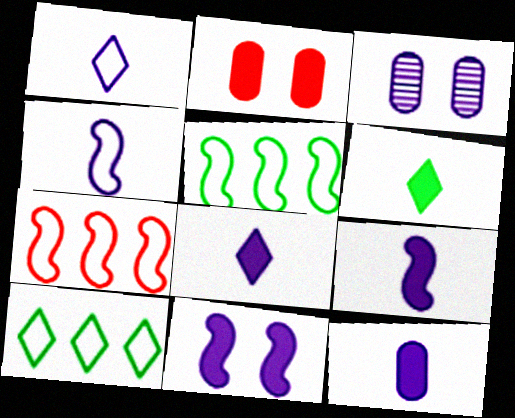[[3, 6, 7], 
[8, 9, 12]]